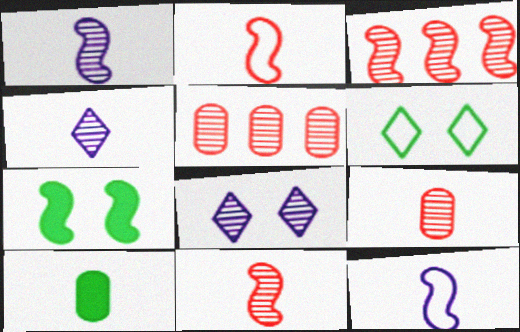[[2, 4, 10], 
[3, 7, 12]]